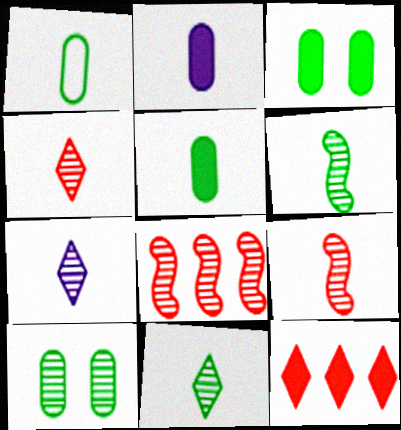[[4, 7, 11], 
[7, 8, 10]]